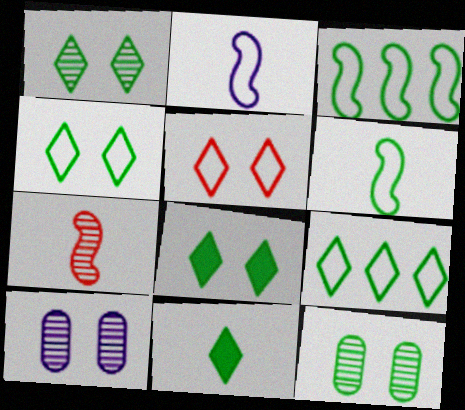[[1, 4, 8], 
[1, 9, 11], 
[3, 11, 12]]